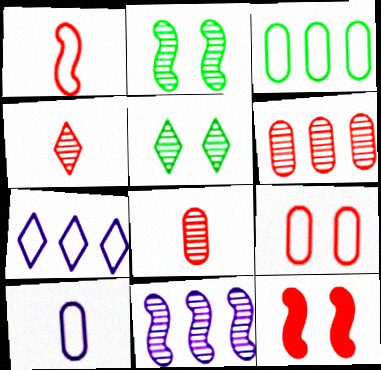[[3, 9, 10], 
[5, 8, 11]]